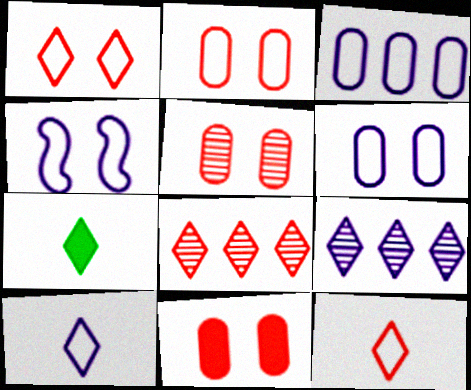[[1, 7, 9], 
[2, 5, 11], 
[3, 4, 10]]